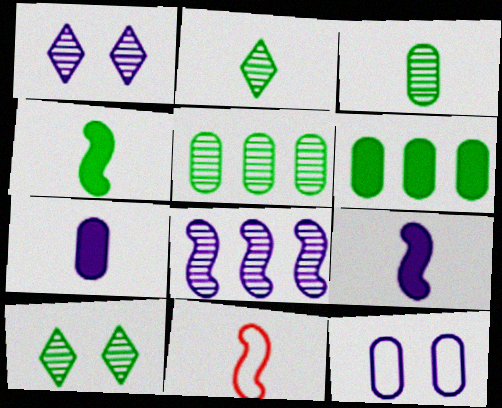[[1, 6, 11], 
[2, 7, 11]]